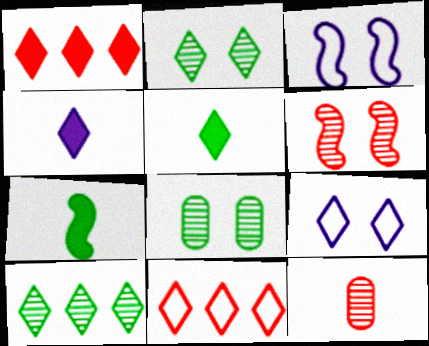[[2, 4, 11]]